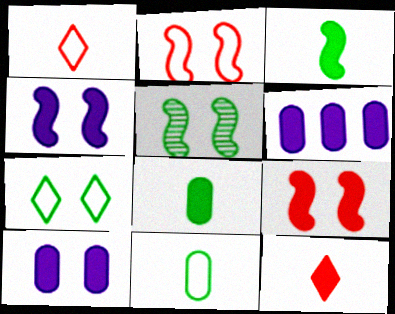[[1, 5, 6], 
[2, 4, 5]]